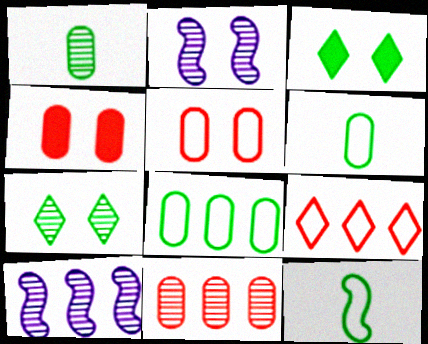[[2, 3, 5]]